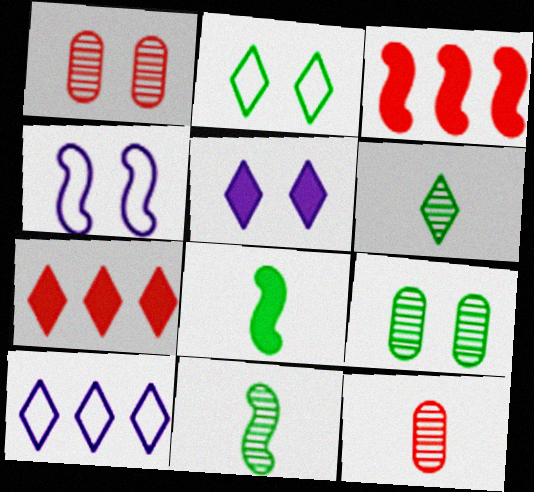[[1, 8, 10], 
[3, 4, 11]]